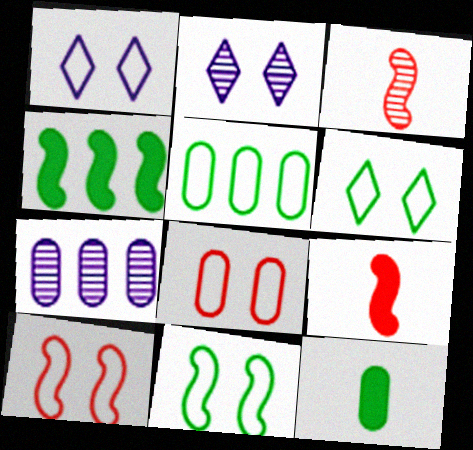[[1, 8, 11], 
[2, 5, 9], 
[6, 7, 9], 
[7, 8, 12]]